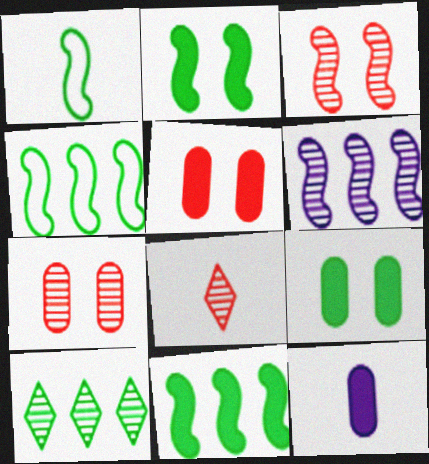[[1, 8, 12], 
[1, 9, 10]]